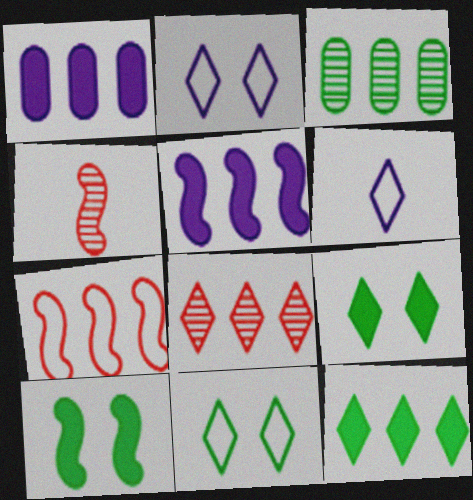[[1, 4, 11], 
[6, 8, 9]]